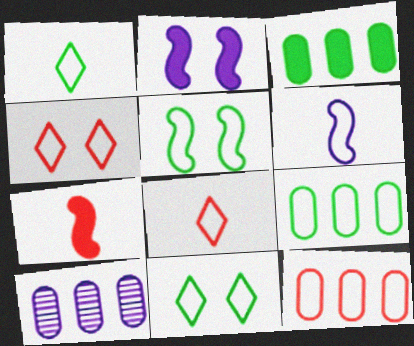[[1, 5, 9], 
[3, 10, 12], 
[4, 6, 9], 
[6, 11, 12], 
[7, 10, 11]]